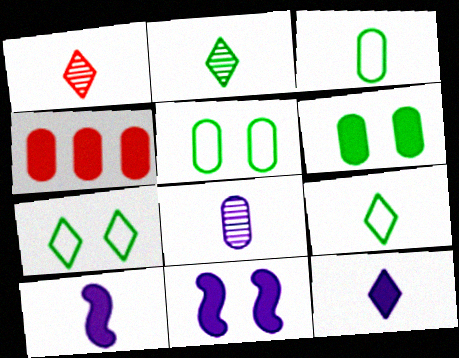[[1, 3, 10], 
[1, 9, 12], 
[4, 5, 8]]